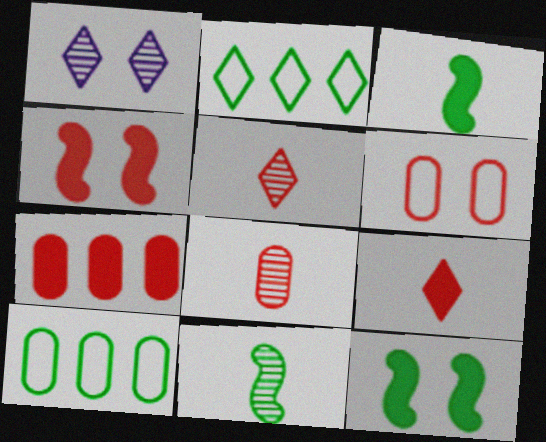[[1, 2, 9], 
[1, 6, 12], 
[4, 7, 9], 
[6, 7, 8]]